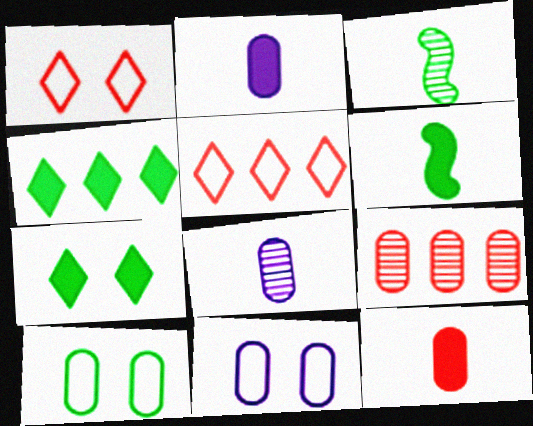[[2, 9, 10], 
[3, 4, 10]]